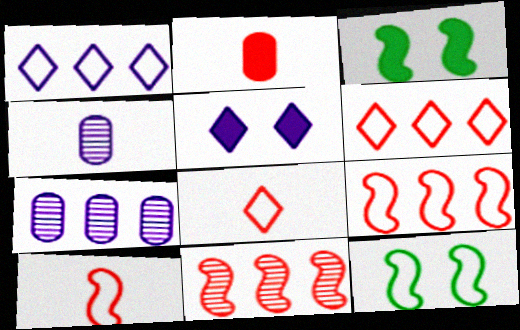[[3, 4, 6], 
[3, 7, 8]]